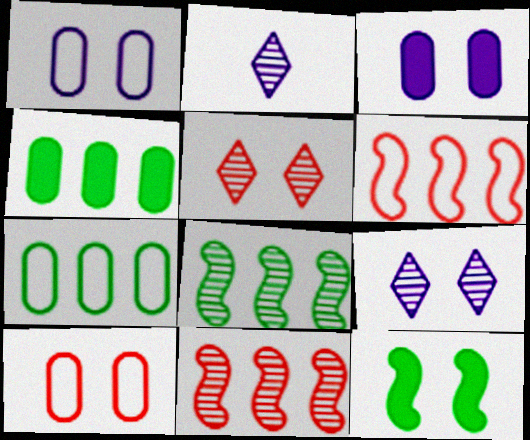[[1, 5, 12], 
[9, 10, 12]]